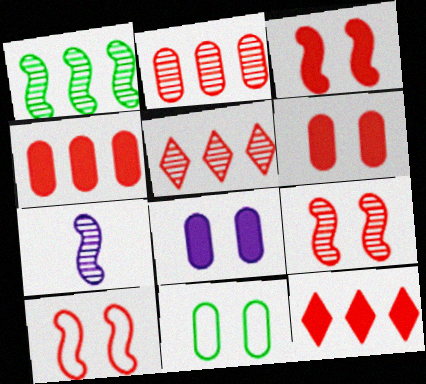[[1, 7, 9], 
[3, 9, 10], 
[7, 11, 12]]